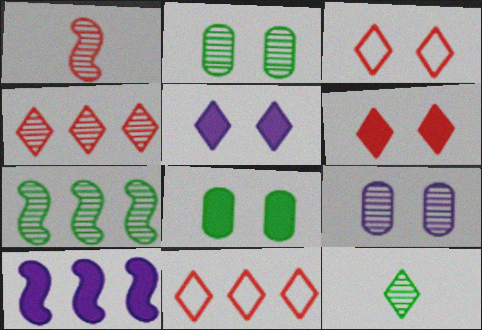[[2, 7, 12], 
[5, 11, 12]]